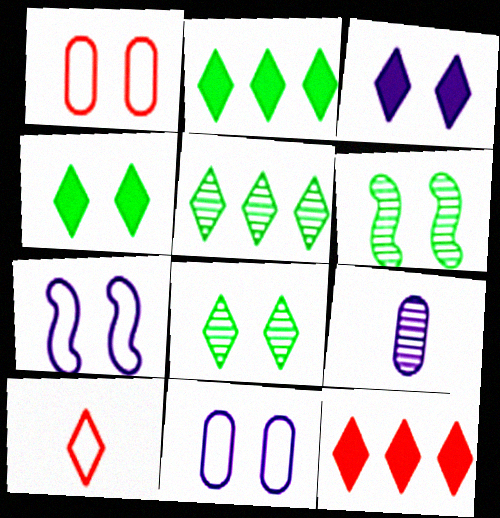[[1, 3, 6], 
[3, 5, 10]]